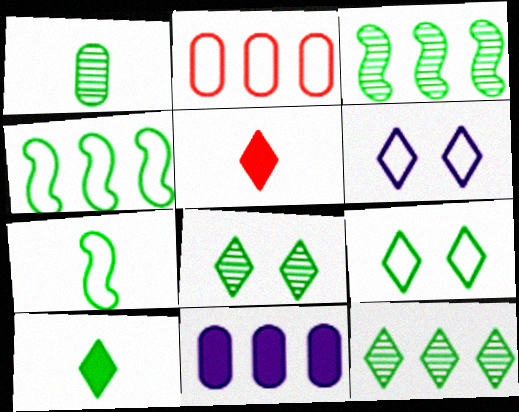[[1, 3, 8], 
[1, 7, 10], 
[2, 6, 7], 
[5, 6, 12], 
[9, 10, 12]]